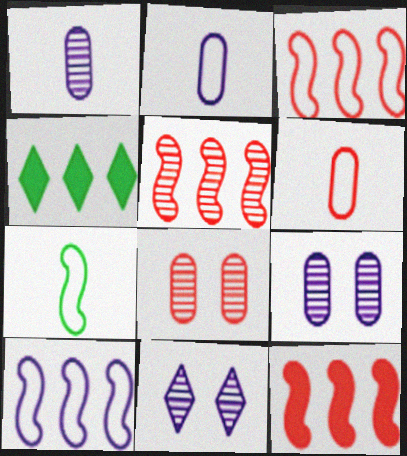[[3, 5, 12]]